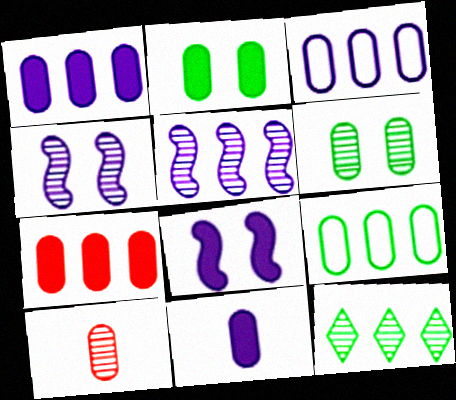[[2, 3, 10], 
[2, 7, 11], 
[4, 10, 12]]